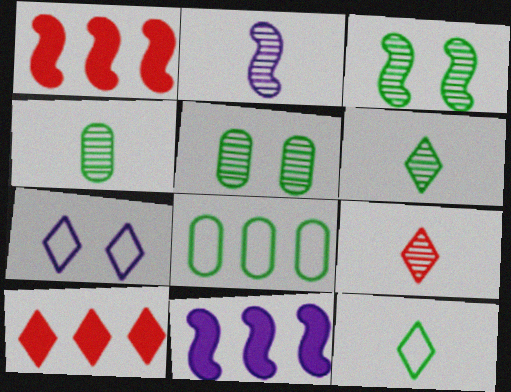[[1, 4, 7], 
[2, 4, 9], 
[6, 7, 10]]